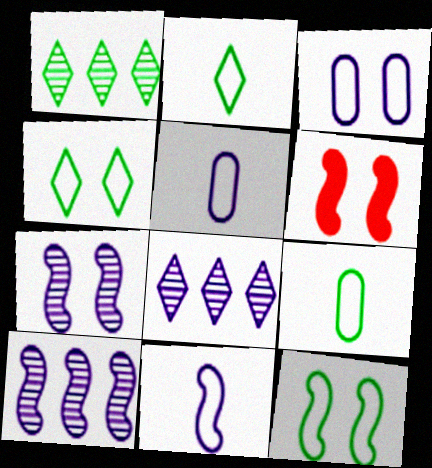[[1, 5, 6], 
[6, 7, 12], 
[6, 8, 9]]